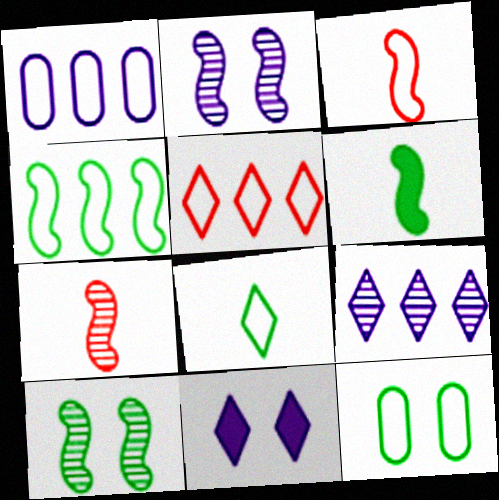[[1, 4, 5], 
[4, 6, 10], 
[4, 8, 12]]